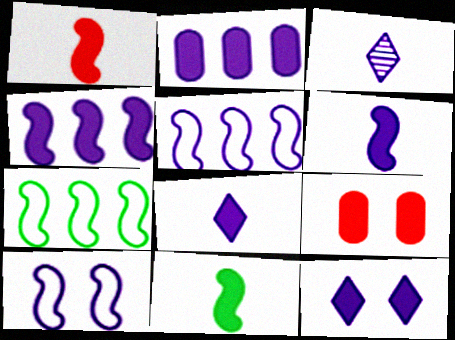[[1, 6, 11], 
[2, 3, 10], 
[2, 6, 12], 
[3, 7, 9]]